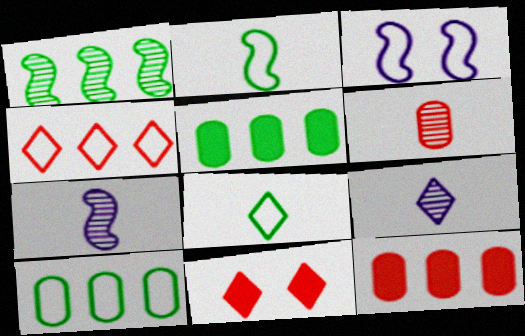[[7, 10, 11]]